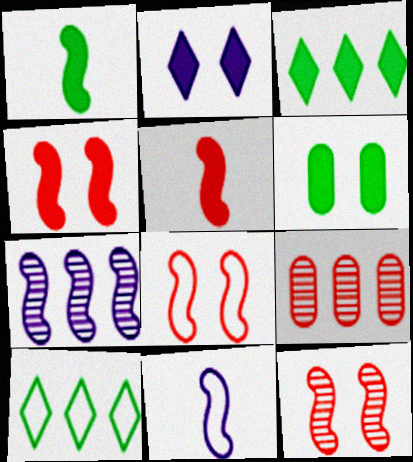[[1, 3, 6], 
[1, 7, 8], 
[2, 4, 6], 
[4, 8, 12]]